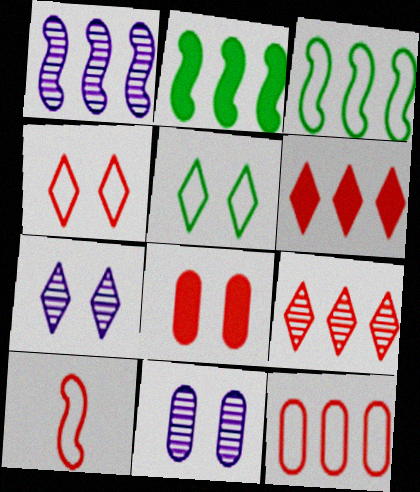[[4, 10, 12], 
[8, 9, 10]]